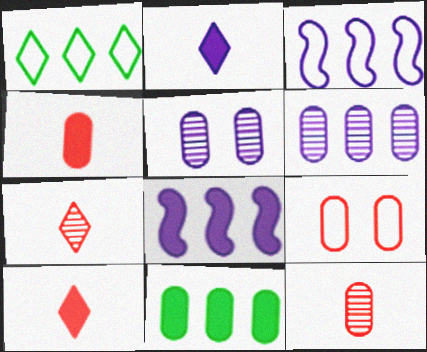[[2, 3, 5]]